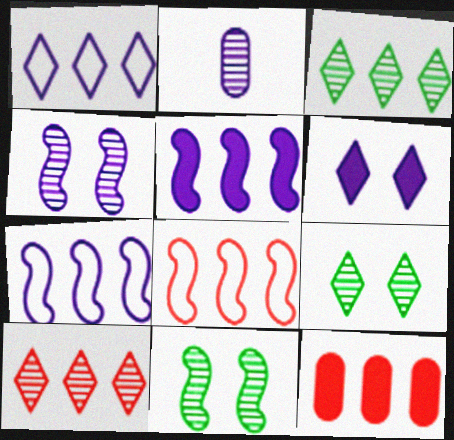[[2, 6, 7], 
[2, 10, 11], 
[3, 7, 12], 
[8, 10, 12]]